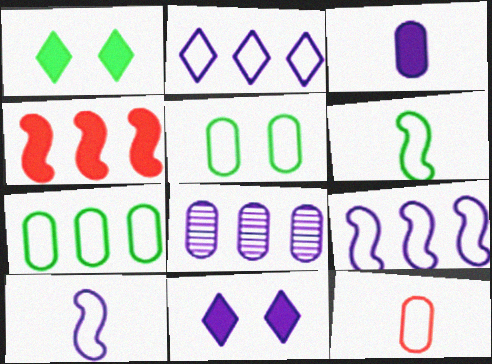[[1, 3, 4], 
[8, 10, 11]]